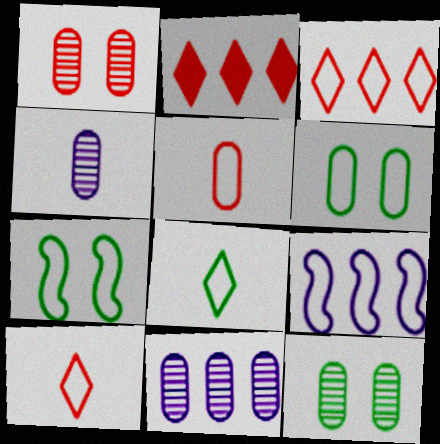[[2, 4, 7], 
[6, 9, 10]]